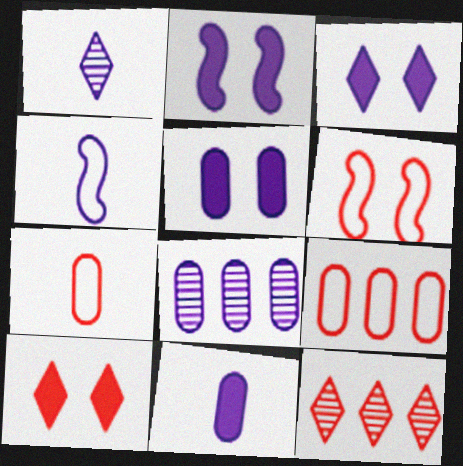[[1, 4, 11], 
[2, 3, 5], 
[3, 4, 8]]